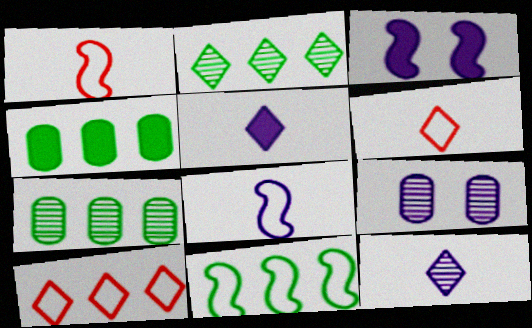[[2, 4, 11], 
[3, 6, 7]]